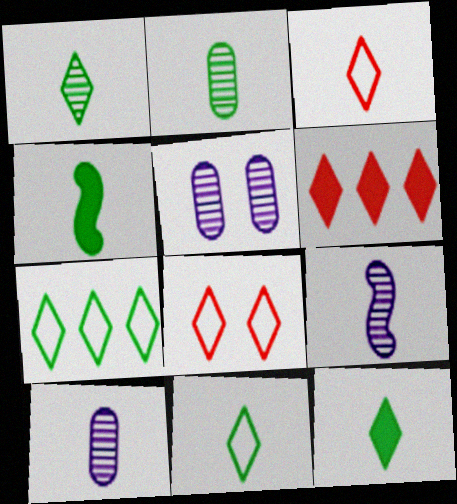[[1, 11, 12], 
[2, 4, 11], 
[3, 4, 10]]